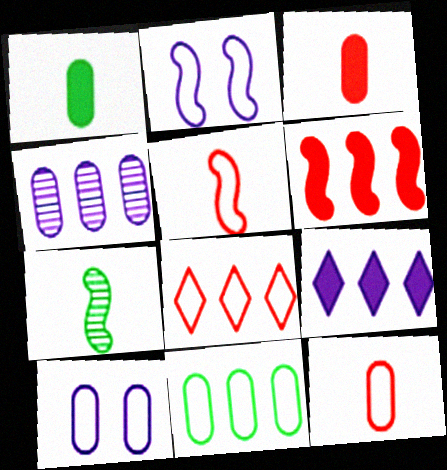[[2, 6, 7], 
[10, 11, 12]]